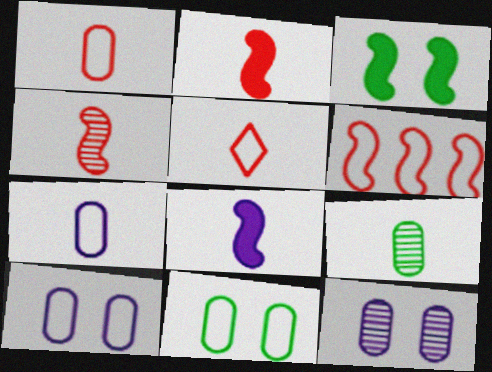[[5, 8, 9]]